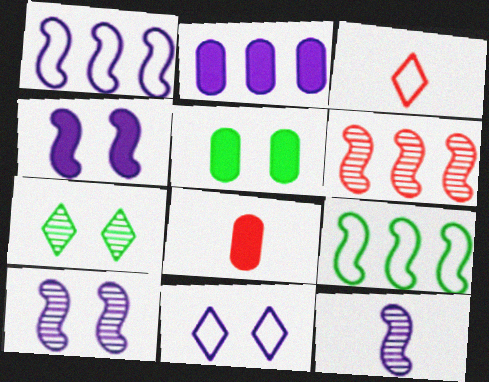[[1, 4, 12], 
[1, 7, 8], 
[2, 5, 8], 
[2, 11, 12]]